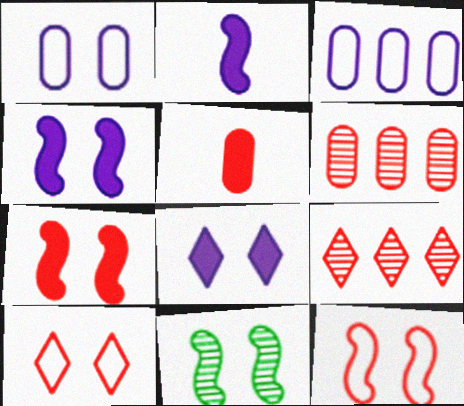[[4, 11, 12], 
[5, 9, 12]]